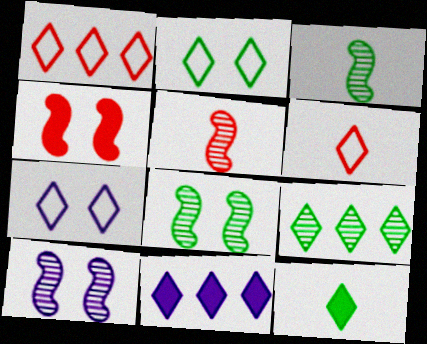[[1, 9, 11], 
[2, 9, 12]]